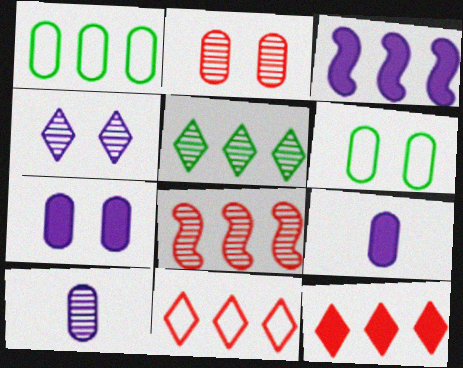[[1, 2, 9], 
[2, 6, 7]]